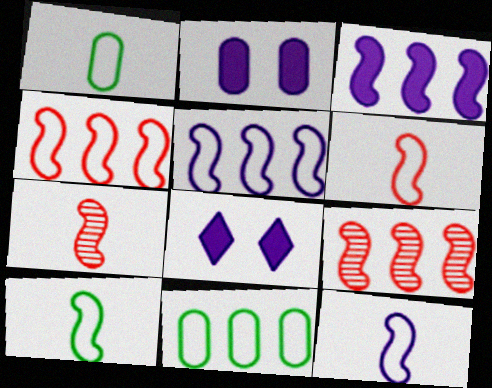[[1, 8, 9], 
[6, 10, 12], 
[7, 8, 11]]